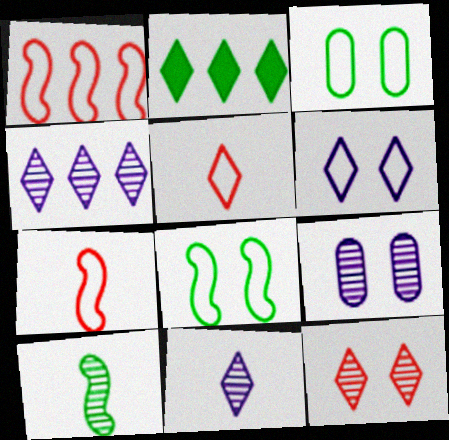[[2, 3, 10], 
[2, 7, 9]]